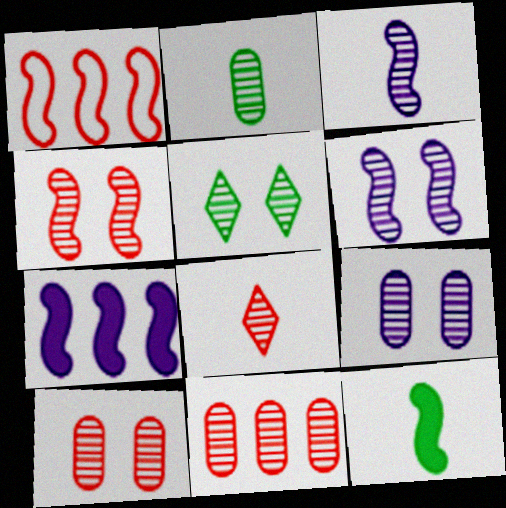[[1, 6, 12], 
[2, 3, 8], 
[2, 9, 11], 
[3, 5, 11], 
[4, 5, 9], 
[4, 8, 11], 
[5, 6, 10]]